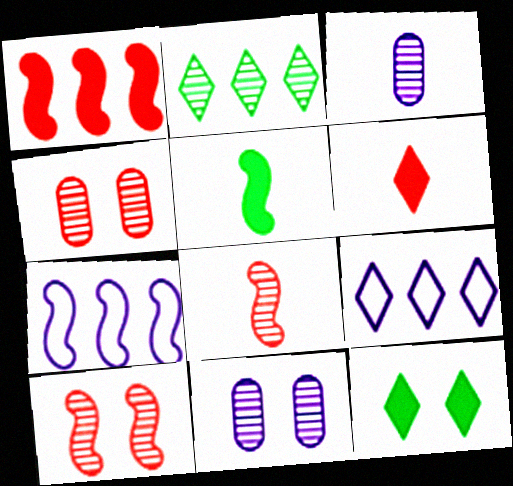[[2, 3, 10], 
[2, 8, 11], 
[4, 5, 9], 
[5, 7, 10]]